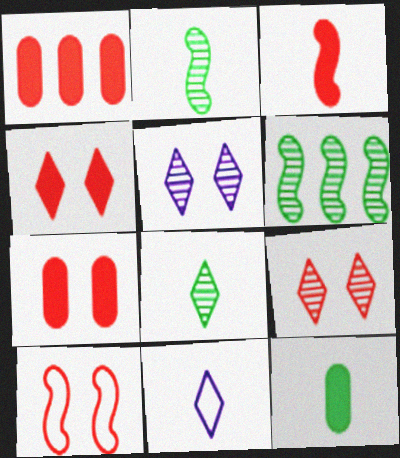[[1, 3, 4], 
[6, 7, 11], 
[7, 9, 10]]